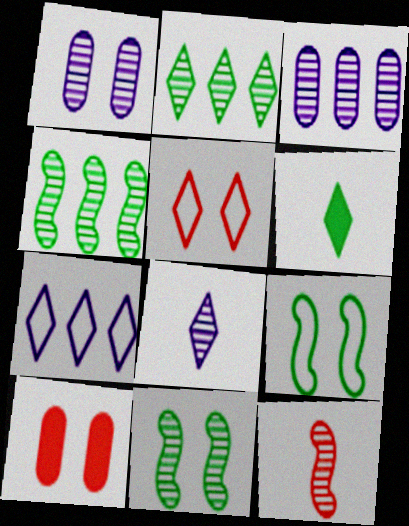[[1, 2, 12]]